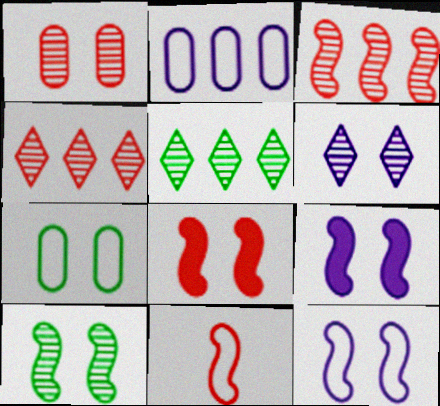[[1, 6, 10], 
[3, 8, 11], 
[6, 7, 8], 
[8, 10, 12]]